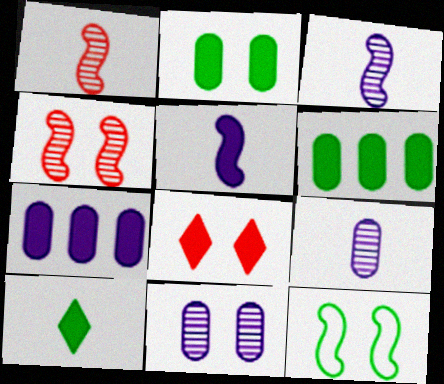[[5, 6, 8], 
[8, 11, 12]]